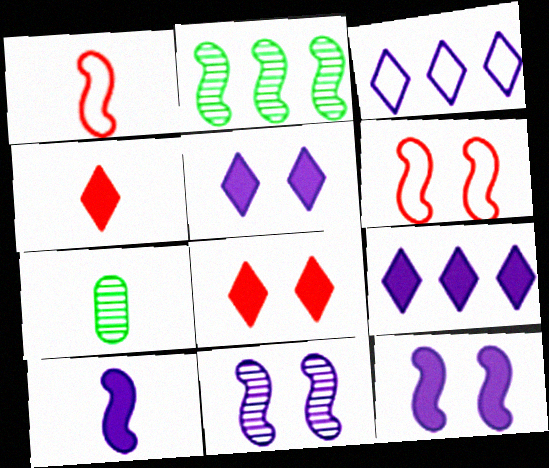[[1, 2, 12], 
[2, 6, 10], 
[6, 7, 9]]